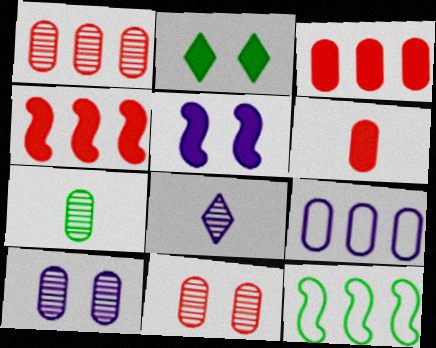[[1, 7, 10], 
[2, 7, 12], 
[5, 8, 9]]